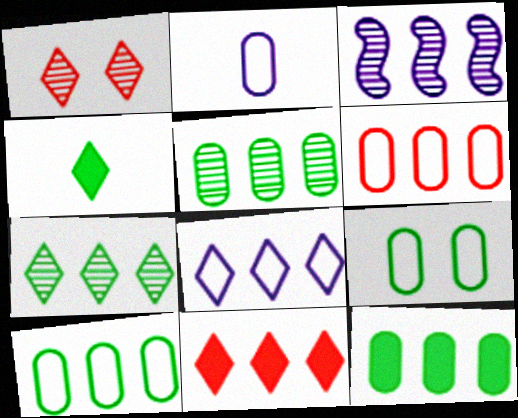[[1, 4, 8], 
[2, 6, 9], 
[3, 10, 11], 
[5, 10, 12], 
[7, 8, 11]]